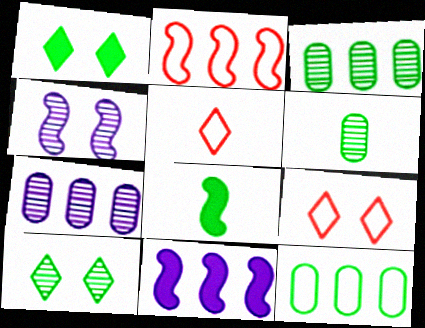[[2, 4, 8], 
[6, 9, 11], 
[7, 8, 9], 
[8, 10, 12]]